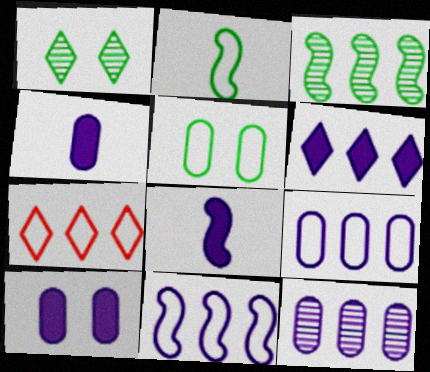[[6, 8, 10], 
[6, 11, 12]]